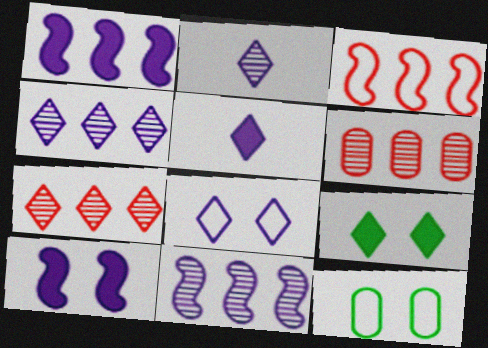[[4, 5, 8]]